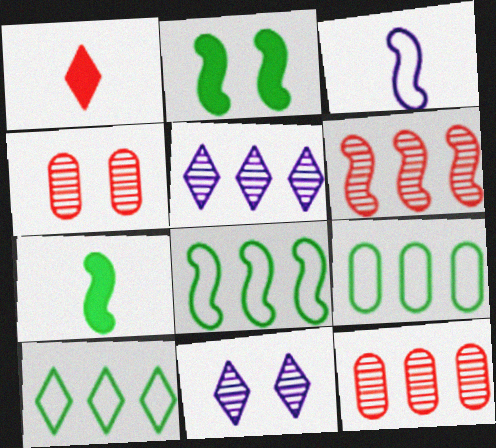[[1, 10, 11], 
[2, 3, 6], 
[8, 9, 10]]